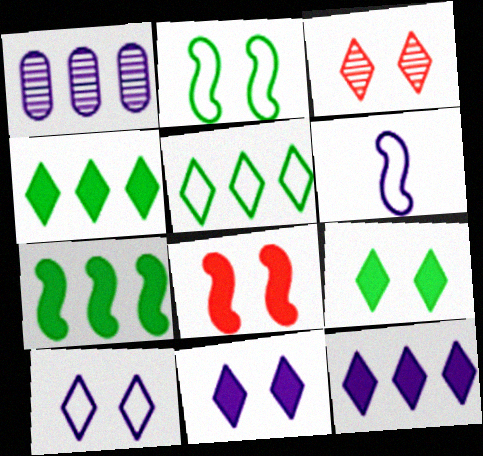[[1, 6, 11], 
[3, 9, 10]]